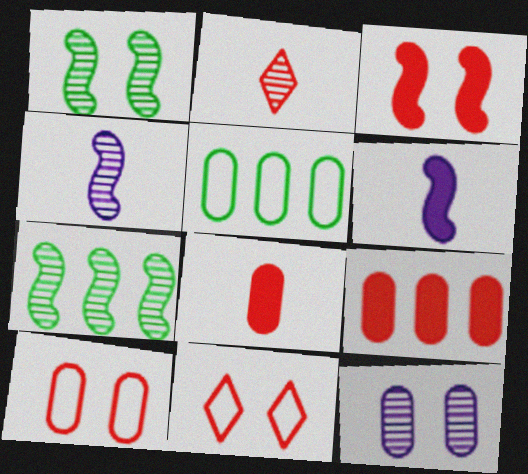[[2, 7, 12], 
[5, 8, 12]]